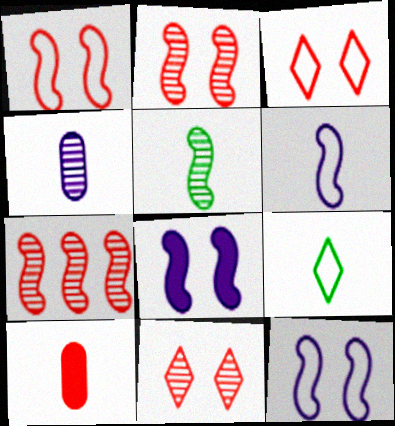[[3, 7, 10]]